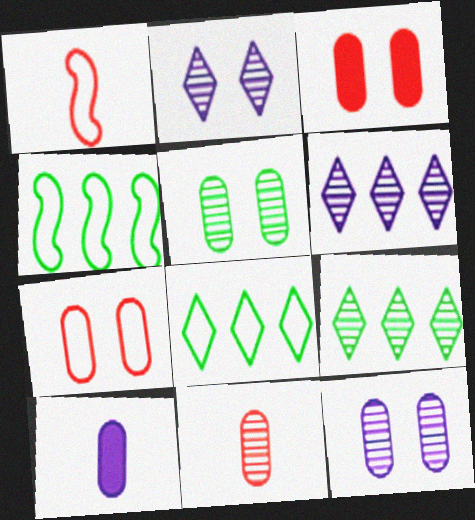[]